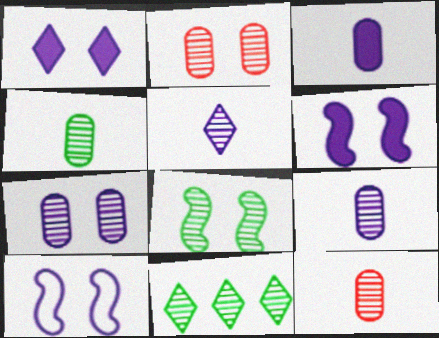[[1, 7, 10], 
[4, 8, 11], 
[4, 9, 12]]